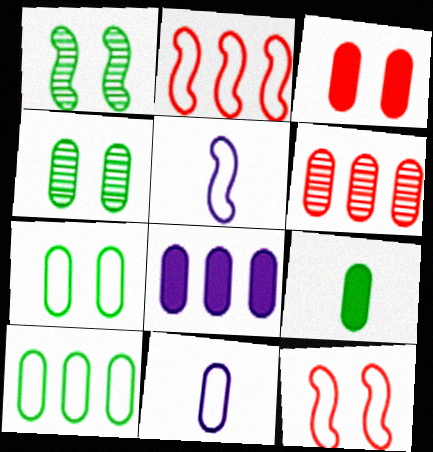[[3, 8, 9], 
[4, 9, 10], 
[6, 8, 10]]